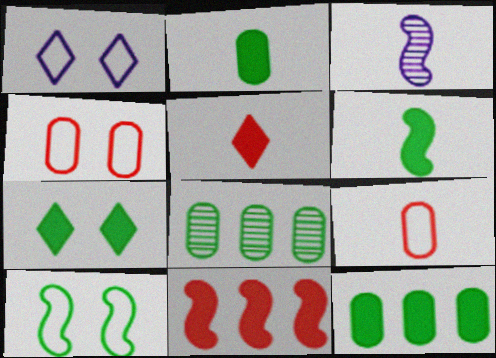[[1, 4, 10], 
[3, 10, 11], 
[6, 7, 12]]